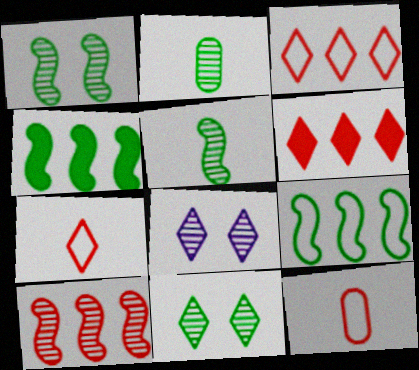[[2, 8, 10], 
[4, 8, 12]]